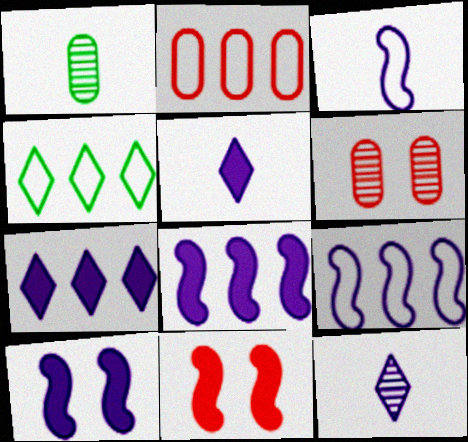[[2, 4, 9]]